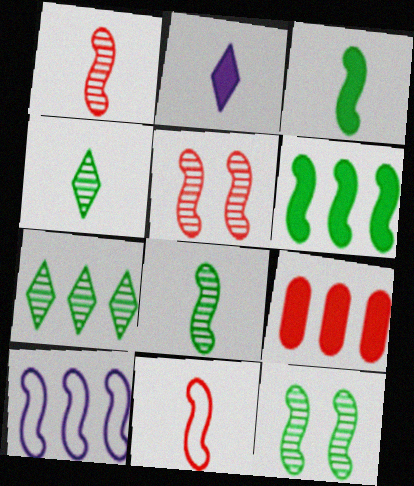[[3, 5, 10], 
[7, 9, 10]]